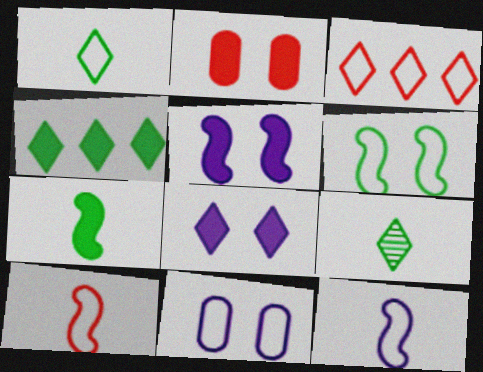[[3, 8, 9]]